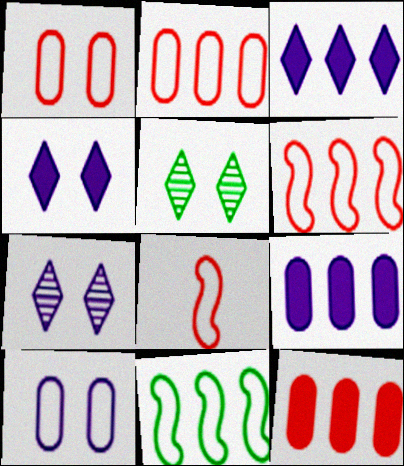[[5, 8, 9]]